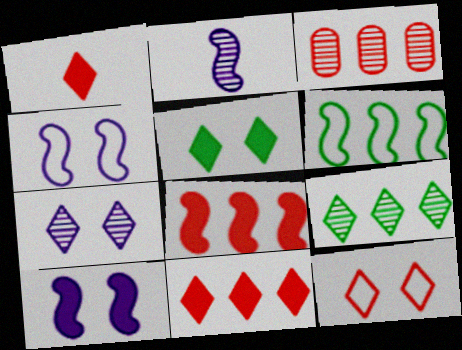[[5, 7, 12]]